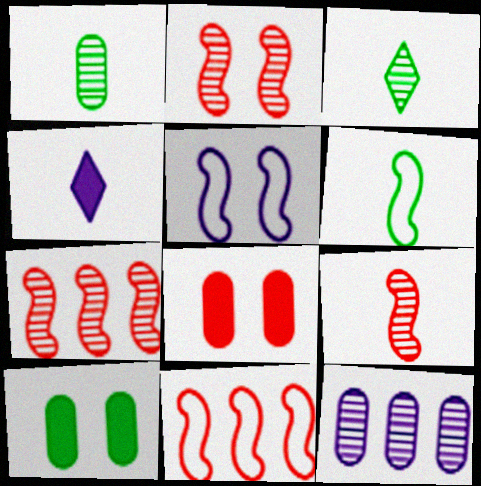[[2, 3, 12], 
[2, 7, 9], 
[4, 5, 12], 
[5, 6, 11]]